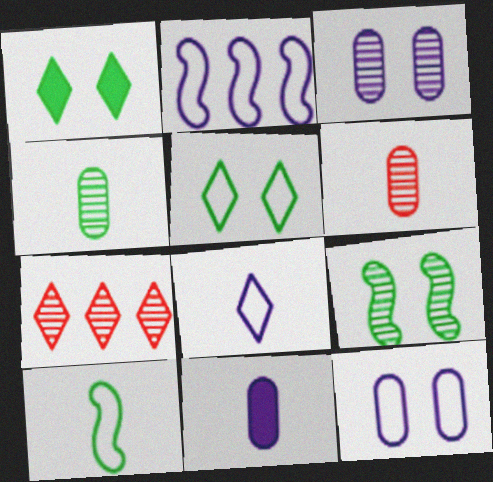[[1, 2, 6], 
[1, 7, 8], 
[2, 8, 12]]